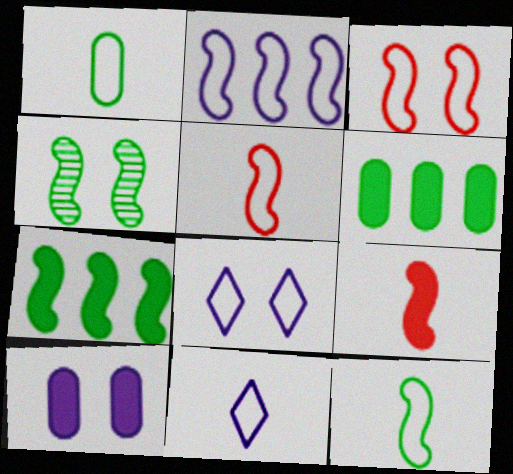[[1, 5, 11], 
[2, 3, 12], 
[2, 4, 9], 
[4, 7, 12]]